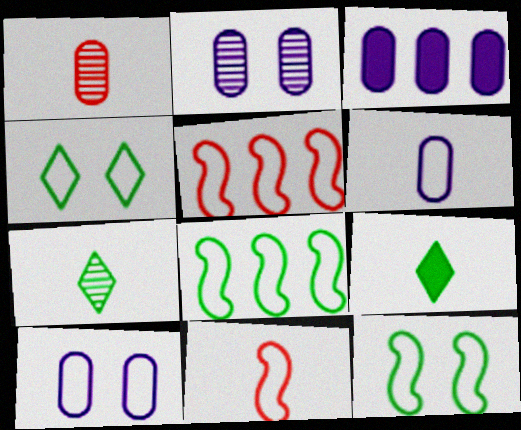[[2, 3, 6], 
[2, 5, 9], 
[4, 5, 6]]